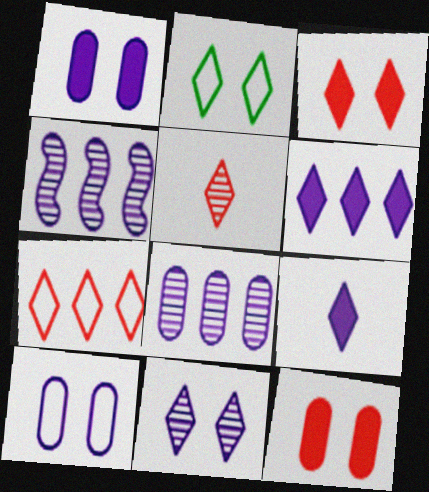[[2, 3, 11], 
[2, 5, 6], 
[3, 5, 7], 
[4, 9, 10]]